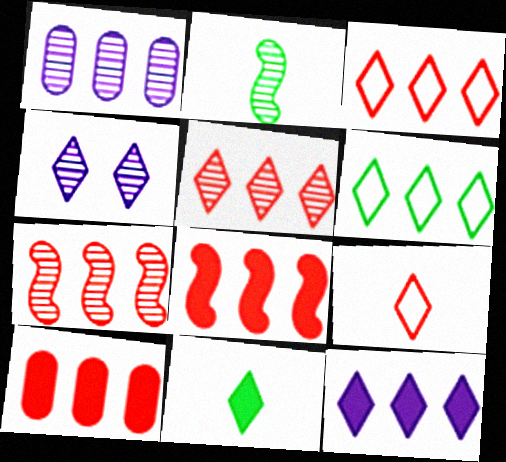[[1, 6, 8], 
[3, 4, 11], 
[3, 7, 10], 
[5, 6, 12]]